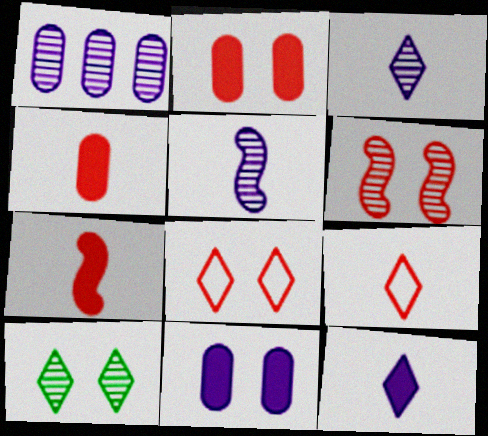[[2, 6, 8]]